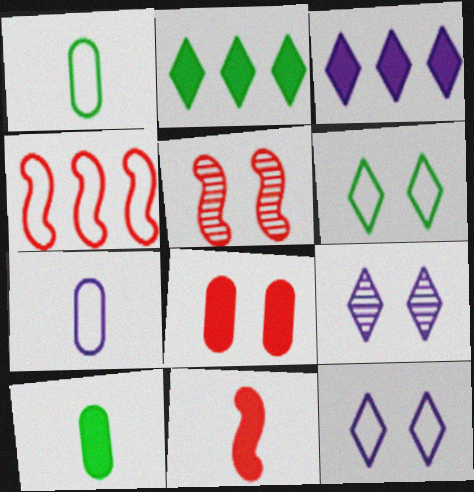[[1, 3, 5], 
[1, 4, 12], 
[2, 5, 7], 
[4, 5, 11], 
[4, 6, 7], 
[4, 9, 10]]